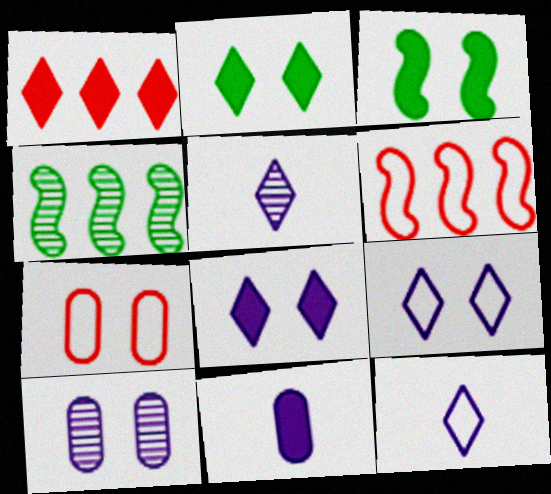[[1, 3, 11]]